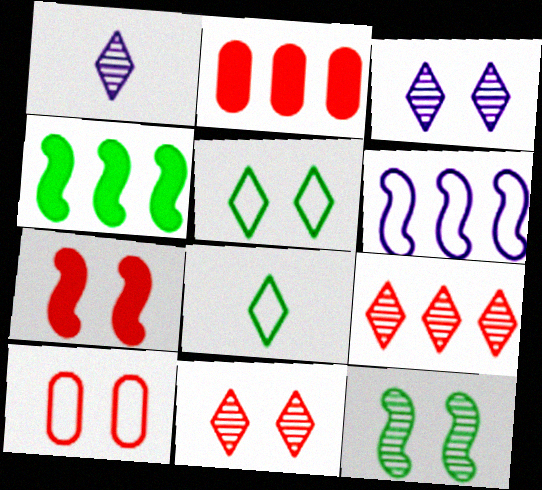[[1, 4, 10], 
[6, 8, 10], 
[7, 10, 11]]